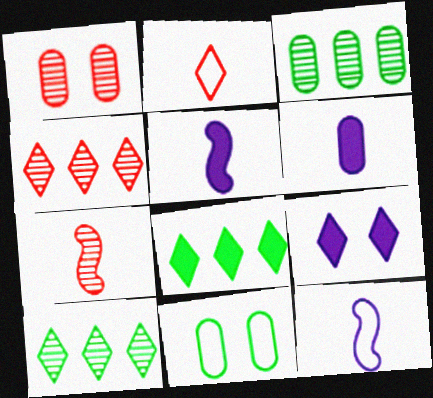[[1, 4, 7], 
[1, 8, 12], 
[2, 9, 10], 
[4, 5, 11]]